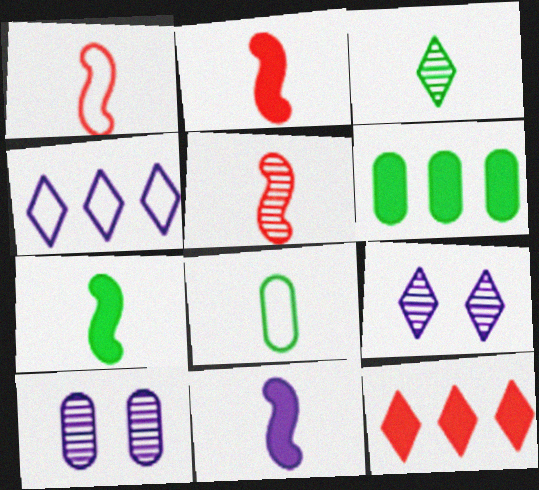[[1, 2, 5], 
[1, 6, 9], 
[2, 7, 11], 
[3, 7, 8], 
[4, 10, 11]]